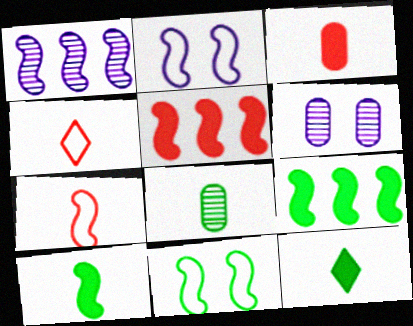[[4, 6, 9]]